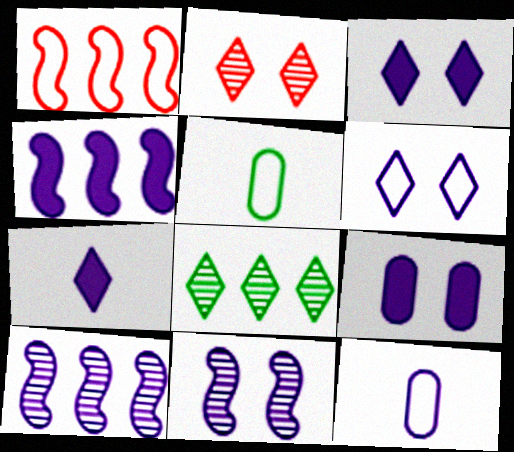[[1, 5, 6], 
[2, 4, 5], 
[3, 10, 12], 
[4, 7, 9], 
[6, 9, 11]]